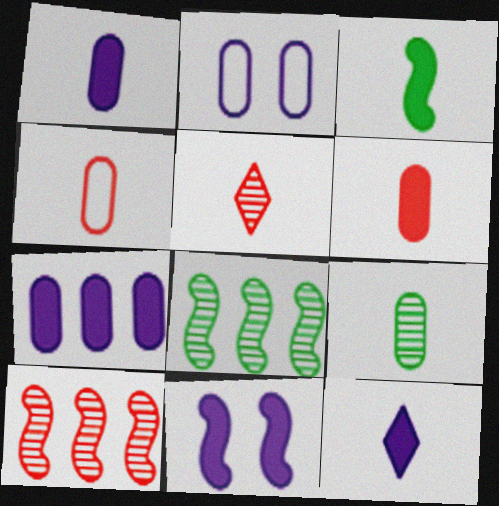[[1, 4, 9], 
[3, 6, 12], 
[7, 11, 12]]